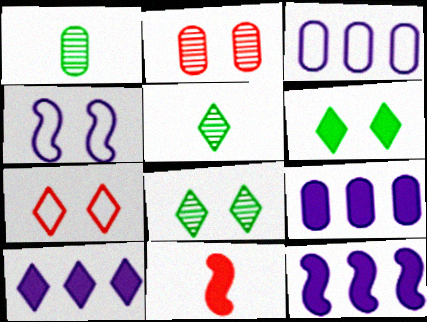[[1, 7, 12], 
[2, 4, 6], 
[3, 8, 11], 
[5, 7, 10], 
[6, 9, 11], 
[9, 10, 12]]